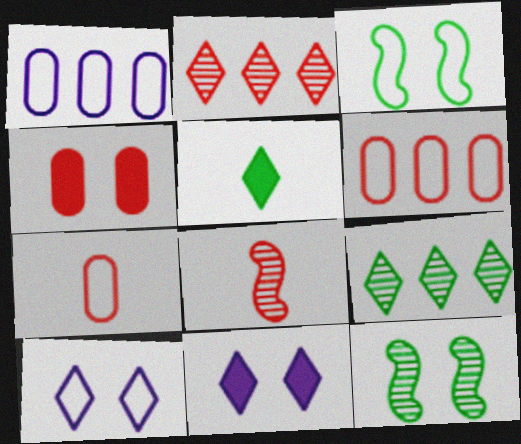[[2, 5, 10], 
[4, 10, 12]]